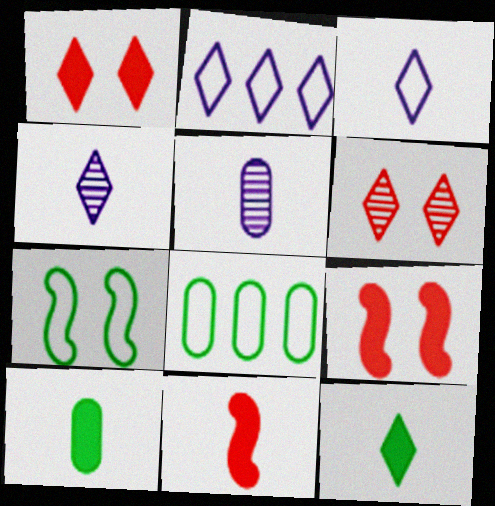[[2, 6, 12], 
[4, 8, 9]]